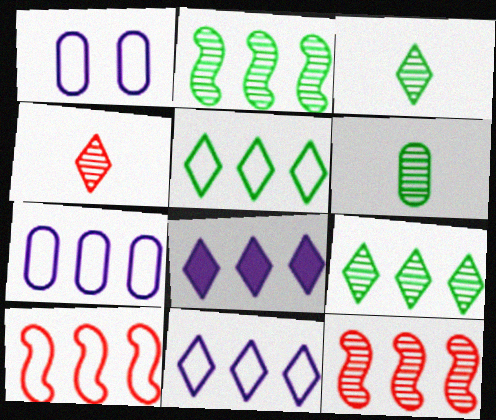[[5, 7, 10]]